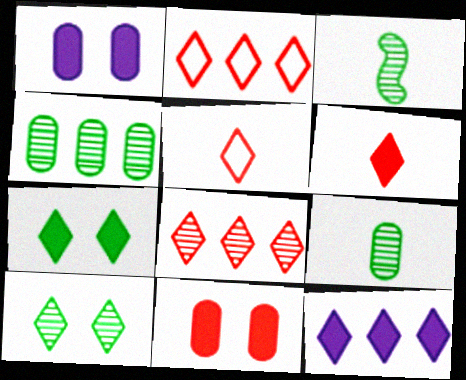[[1, 2, 3], 
[3, 4, 10], 
[5, 10, 12], 
[6, 7, 12]]